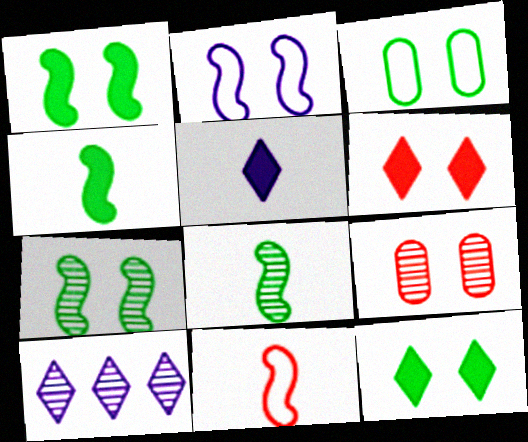[[2, 9, 12], 
[3, 7, 12], 
[8, 9, 10]]